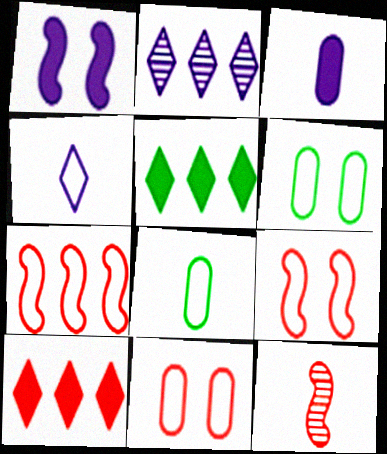[[4, 6, 7], 
[10, 11, 12]]